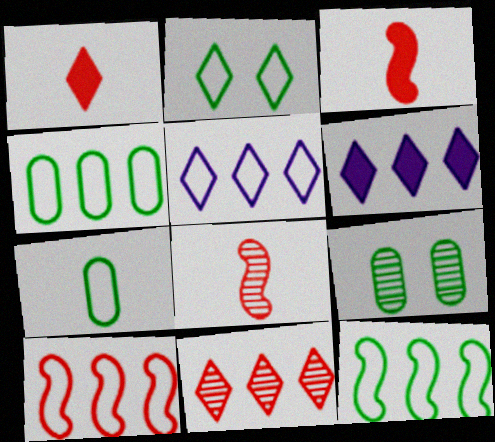[[2, 7, 12], 
[3, 5, 9], 
[4, 5, 10]]